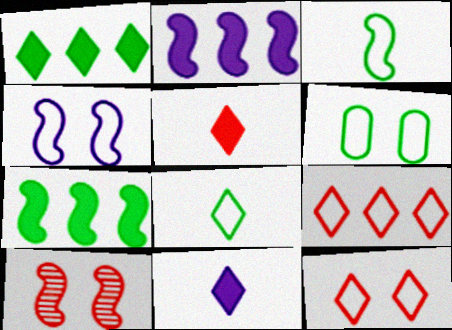[[2, 3, 10], 
[4, 6, 12]]